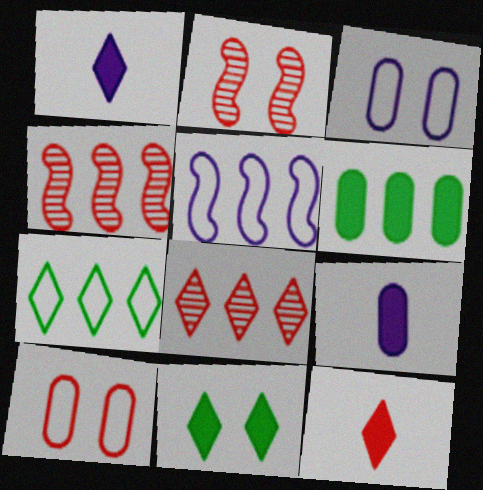[[2, 3, 11], 
[2, 7, 9], 
[4, 10, 12], 
[5, 6, 8]]